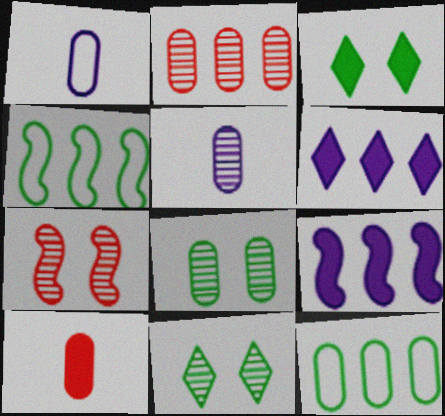[[2, 4, 6], 
[2, 5, 8], 
[3, 9, 10]]